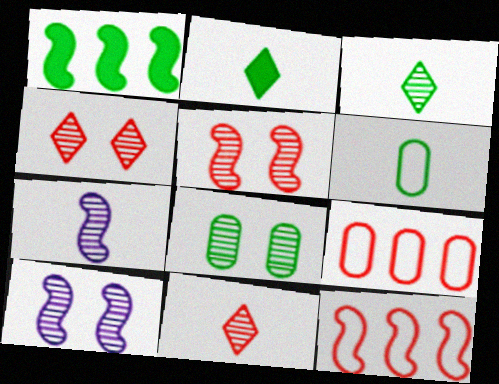[[2, 9, 10], 
[4, 8, 10]]